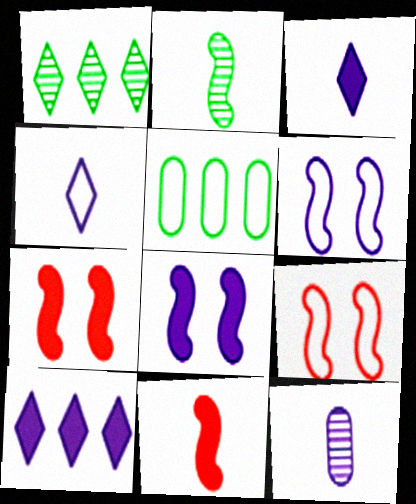[[4, 5, 9], 
[6, 10, 12]]